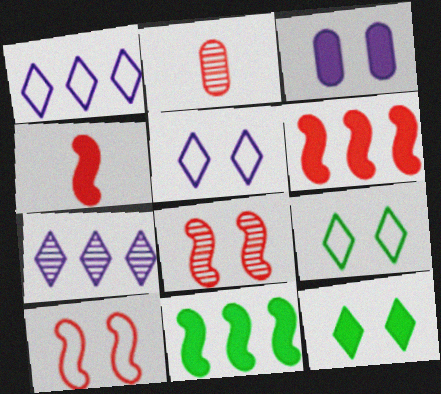[[2, 5, 11], 
[3, 8, 9]]